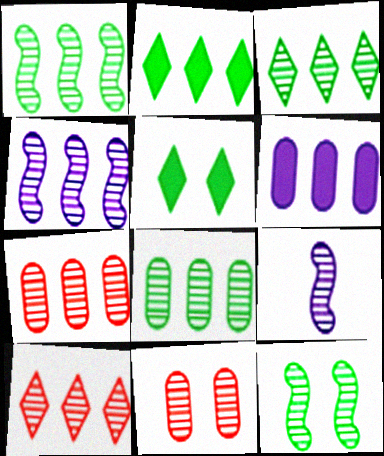[[1, 3, 8], 
[3, 4, 7], 
[3, 9, 11], 
[4, 8, 10]]